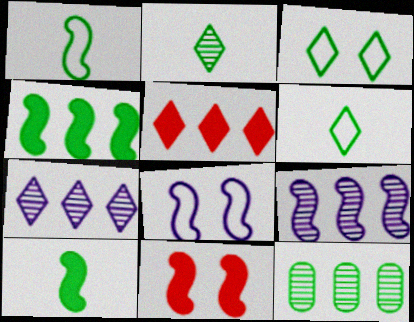[[1, 9, 11], 
[3, 10, 12]]